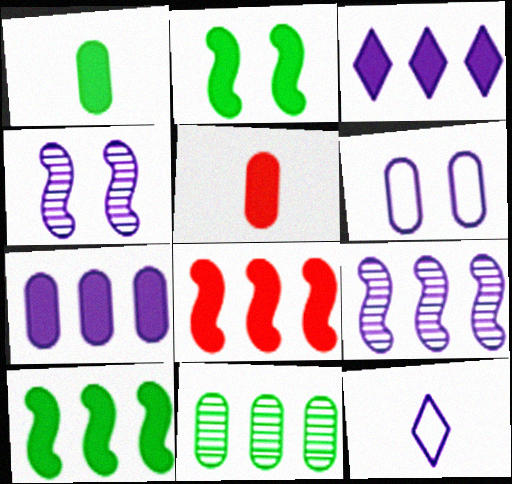[[2, 3, 5], 
[4, 7, 12], 
[5, 6, 11]]